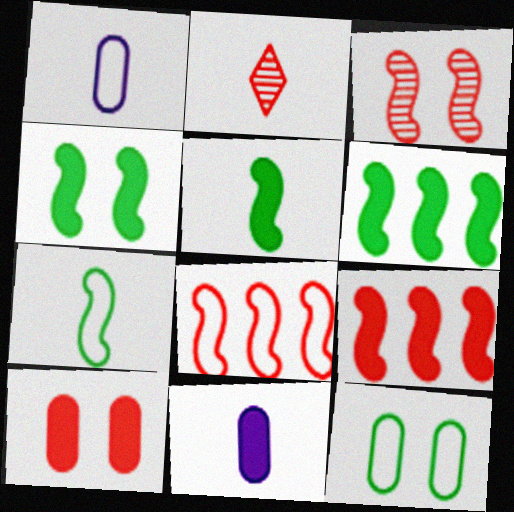[[1, 2, 5], 
[2, 7, 11], 
[2, 8, 10], 
[4, 5, 6]]